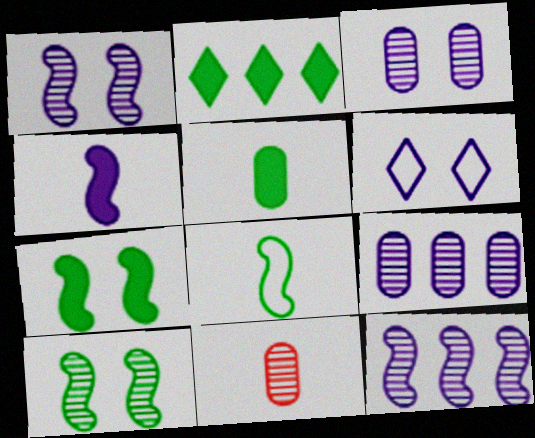[[2, 5, 7], 
[4, 6, 9]]